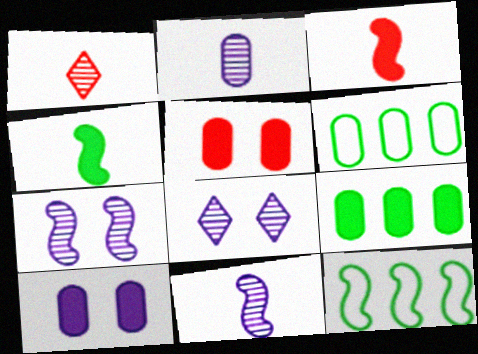[[1, 10, 12], 
[2, 5, 6], 
[3, 6, 8], 
[3, 7, 12]]